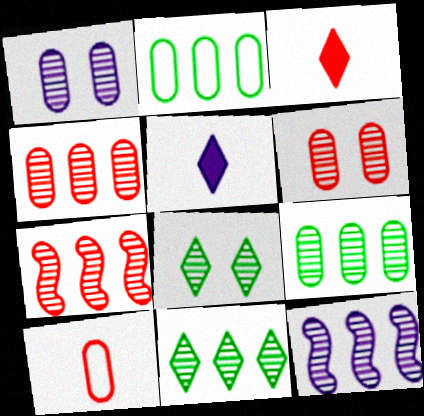[[4, 11, 12]]